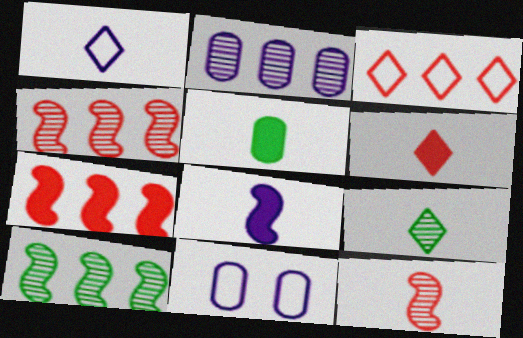[[1, 5, 12], 
[1, 6, 9], 
[5, 6, 8], 
[6, 10, 11], 
[7, 9, 11]]